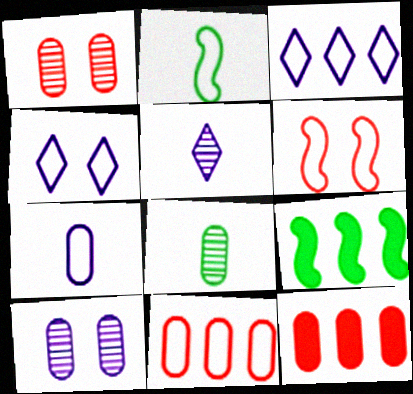[[2, 4, 11]]